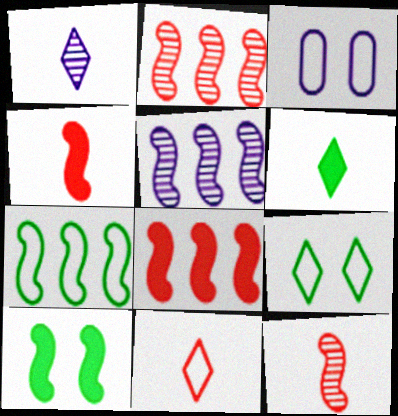[[1, 6, 11], 
[2, 3, 6], 
[3, 7, 11], 
[5, 7, 8]]